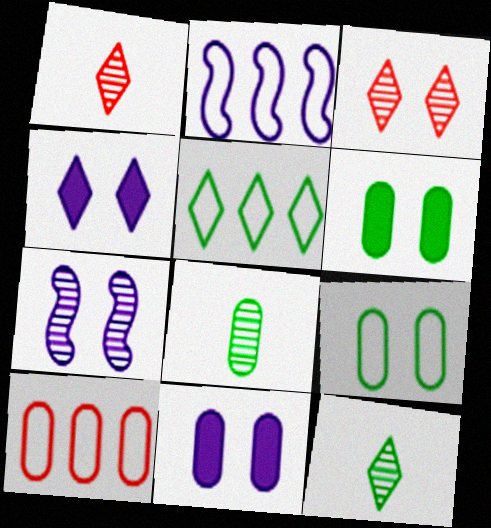[[1, 2, 6], 
[1, 4, 5], 
[2, 5, 10], 
[8, 10, 11]]